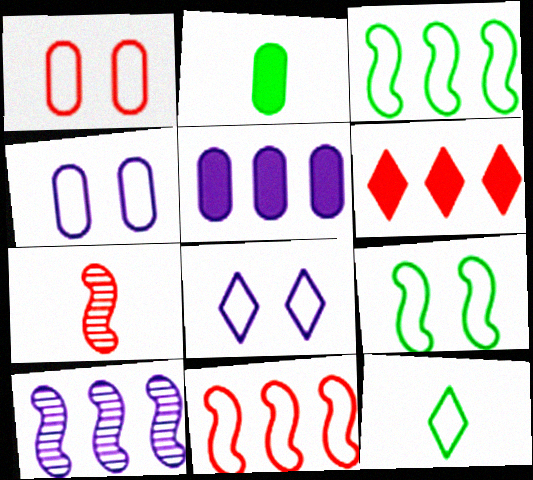[[1, 6, 7], 
[1, 8, 9], 
[4, 11, 12]]